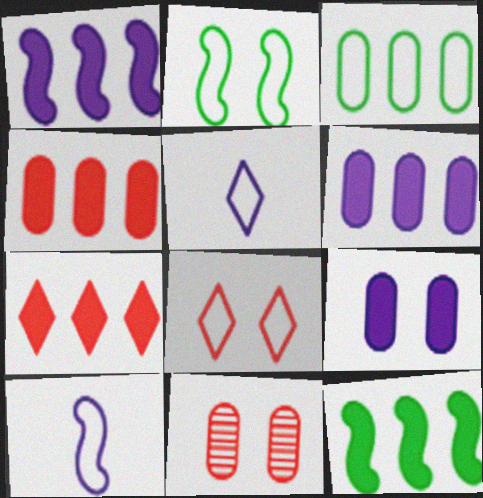[[3, 8, 10], 
[5, 11, 12], 
[6, 7, 12]]